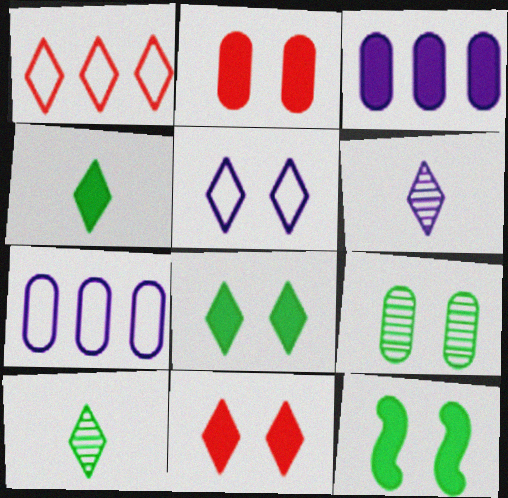[[1, 6, 8]]